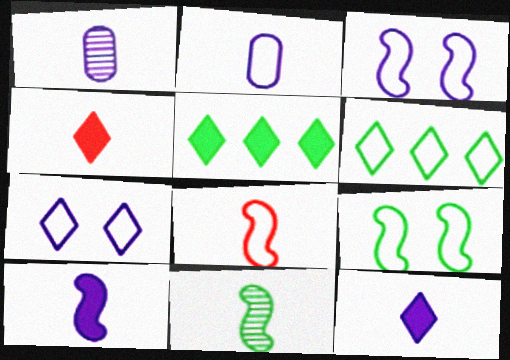[[2, 4, 11], 
[8, 10, 11]]